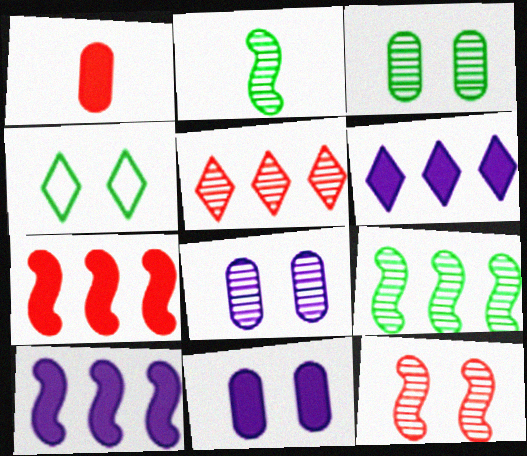[[2, 5, 8], 
[4, 11, 12]]